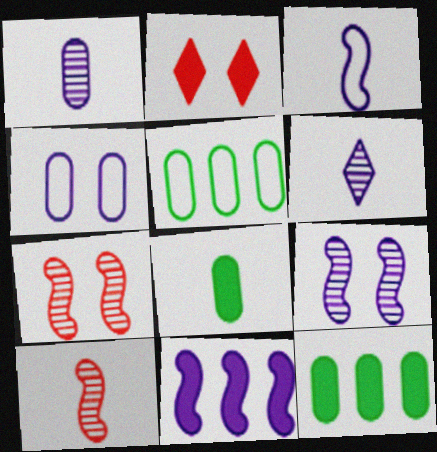[[2, 8, 11], 
[3, 9, 11], 
[4, 6, 11]]